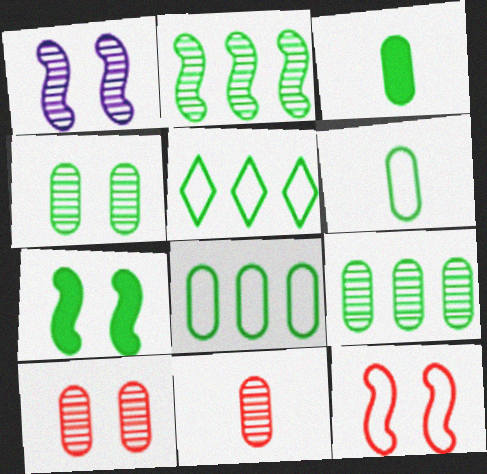[[1, 7, 12], 
[3, 4, 8]]